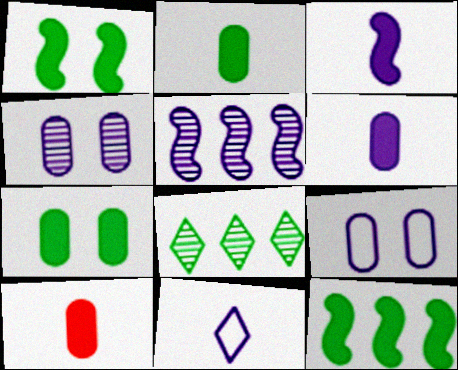[[2, 6, 10]]